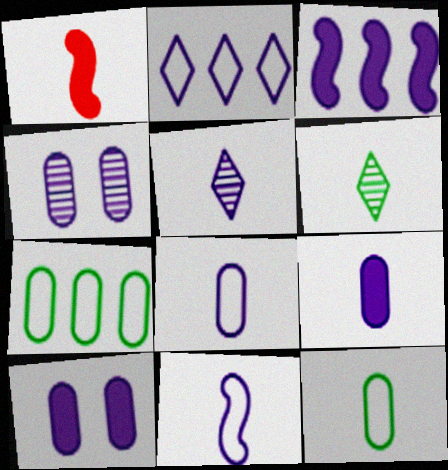[[1, 5, 12], 
[1, 6, 8], 
[5, 9, 11]]